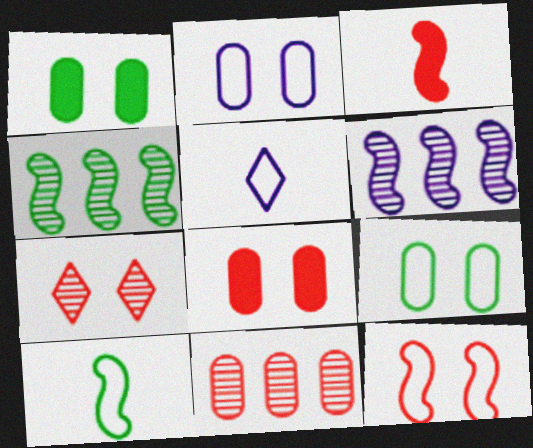[[4, 5, 8], 
[7, 8, 12]]